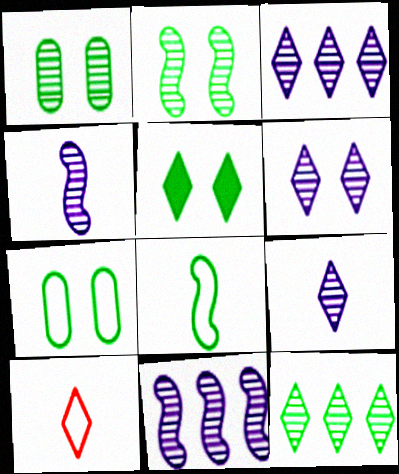[[2, 5, 7], 
[3, 5, 10], 
[3, 6, 9]]